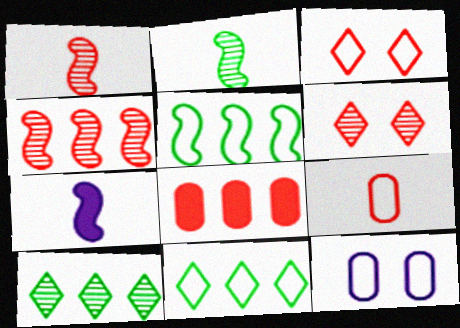[[1, 3, 8]]